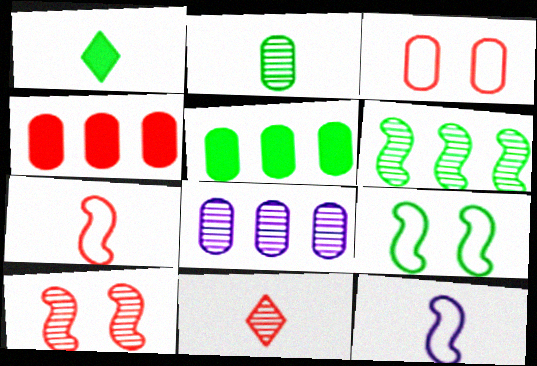[]